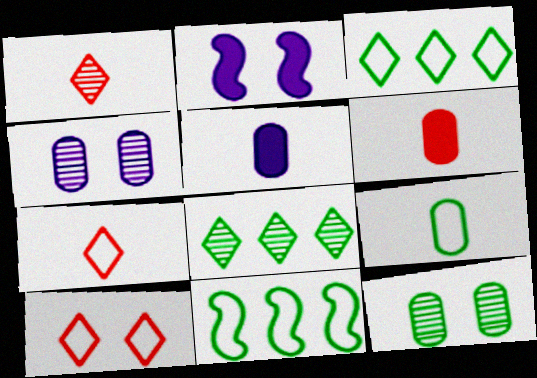[[2, 10, 12]]